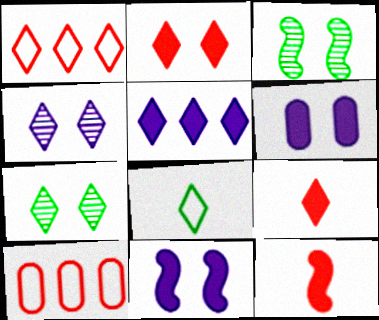[]